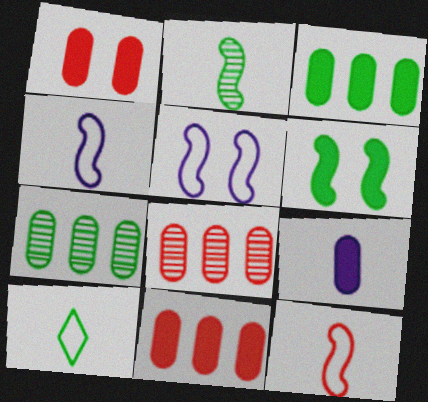[[1, 3, 9], 
[6, 7, 10]]